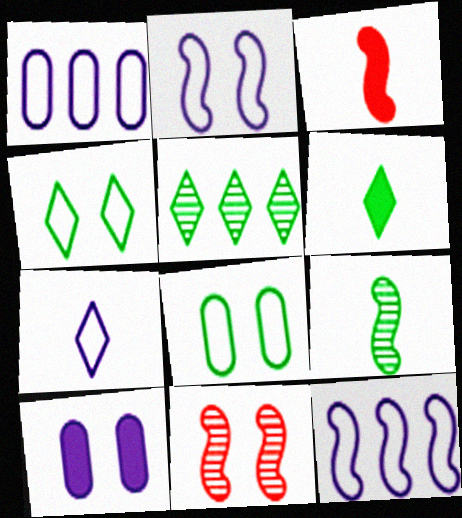[[1, 2, 7], 
[1, 6, 11], 
[4, 5, 6], 
[4, 10, 11]]